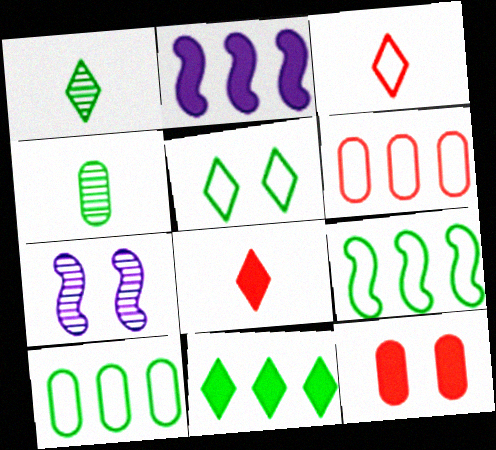[[1, 5, 11], 
[5, 7, 12], 
[7, 8, 10]]